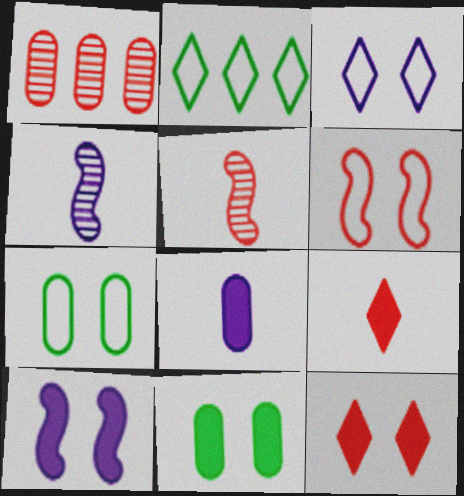[[1, 6, 9], 
[1, 7, 8], 
[3, 6, 7], 
[10, 11, 12]]